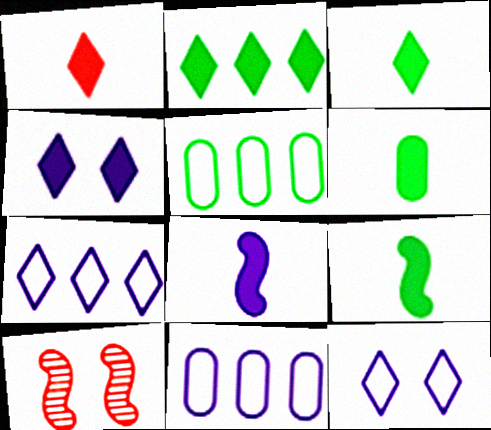[[1, 2, 4], 
[1, 6, 8], 
[3, 6, 9], 
[3, 10, 11], 
[6, 7, 10]]